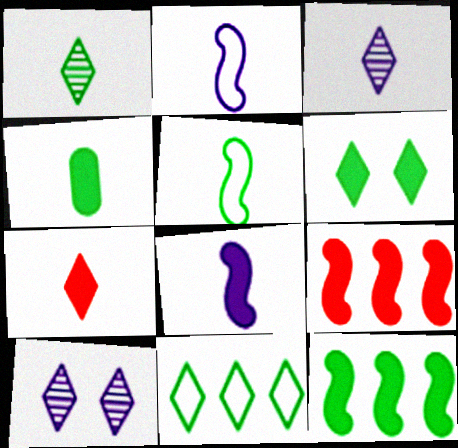[[1, 4, 5], 
[1, 6, 11], 
[4, 6, 12], 
[4, 7, 8], 
[7, 10, 11]]